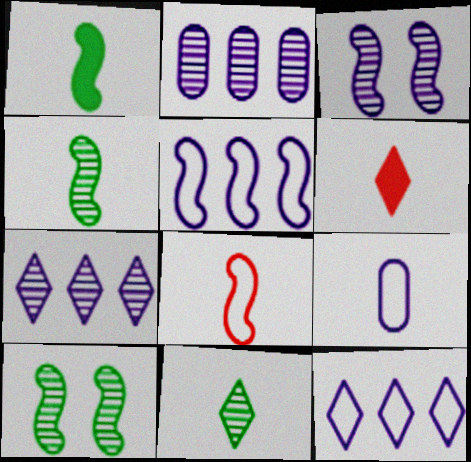[[4, 6, 9]]